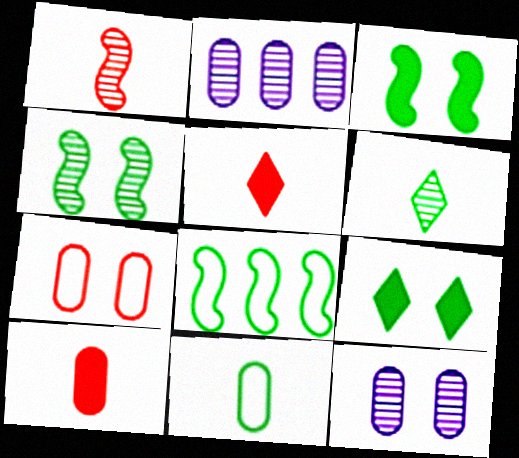[[5, 8, 12]]